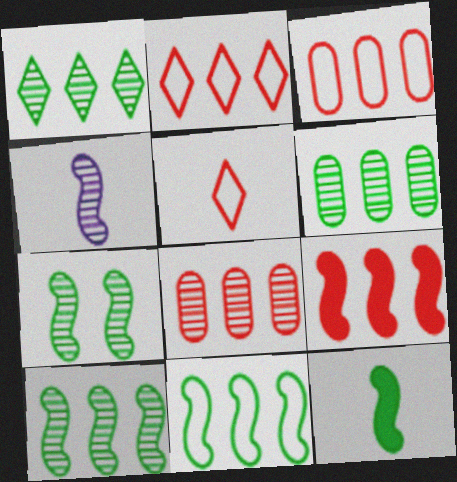[[1, 6, 10], 
[2, 8, 9], 
[7, 11, 12]]